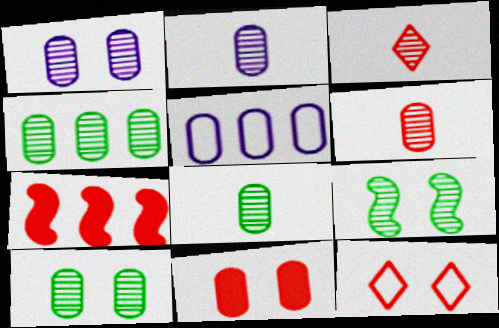[[1, 4, 6], 
[2, 6, 8], 
[4, 8, 10], 
[5, 8, 11], 
[6, 7, 12]]